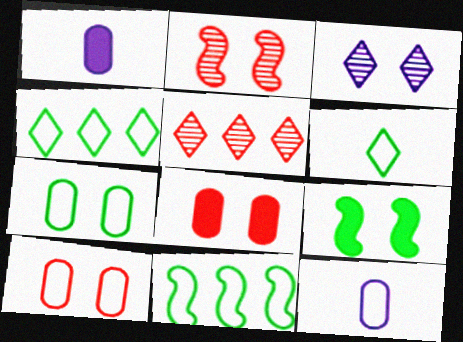[[1, 2, 4], 
[3, 9, 10], 
[5, 9, 12], 
[6, 7, 11]]